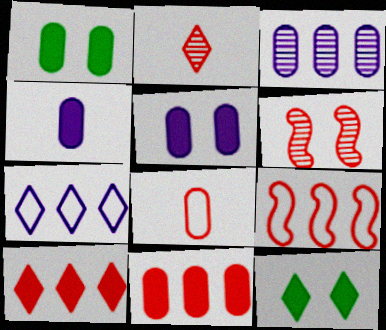[[1, 3, 8], 
[1, 4, 11], 
[2, 7, 12], 
[6, 8, 10]]